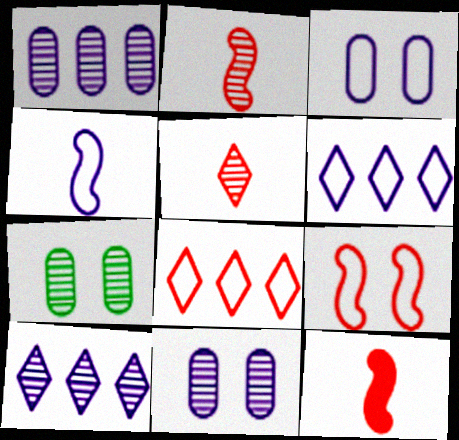[[2, 7, 10], 
[3, 4, 6], 
[6, 7, 12]]